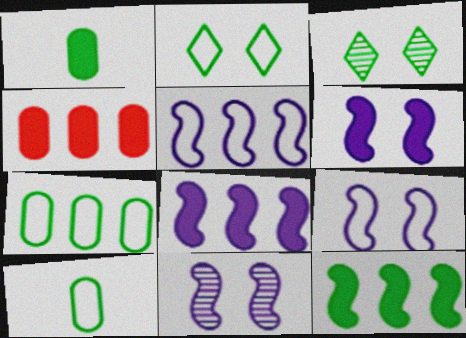[[3, 10, 12], 
[6, 9, 11]]